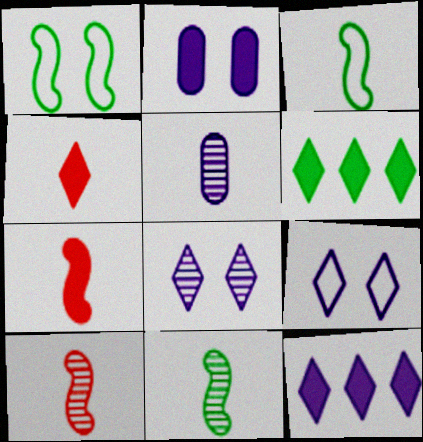[[2, 6, 7], 
[3, 4, 5]]